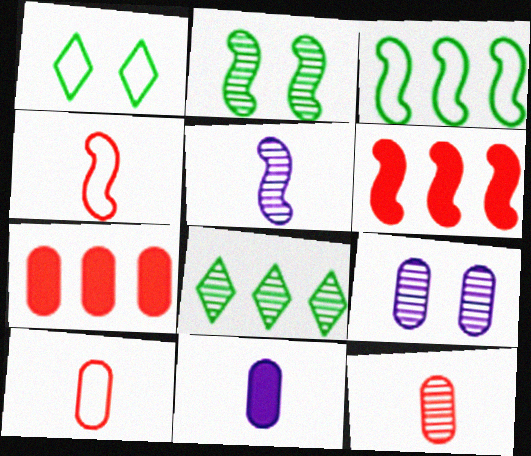[[1, 5, 7]]